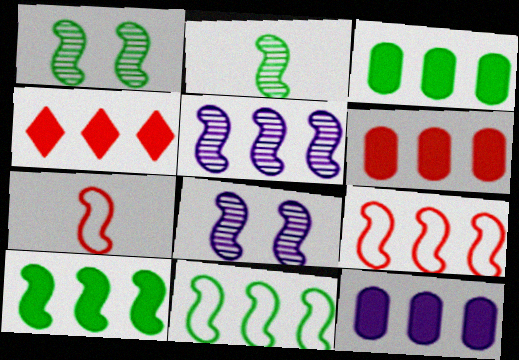[[3, 6, 12], 
[4, 10, 12], 
[5, 9, 10], 
[7, 8, 10]]